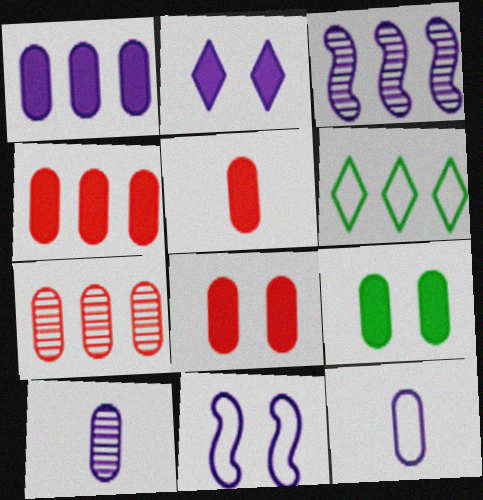[[1, 5, 9], 
[2, 3, 12], 
[3, 4, 6], 
[4, 5, 8], 
[7, 9, 12]]